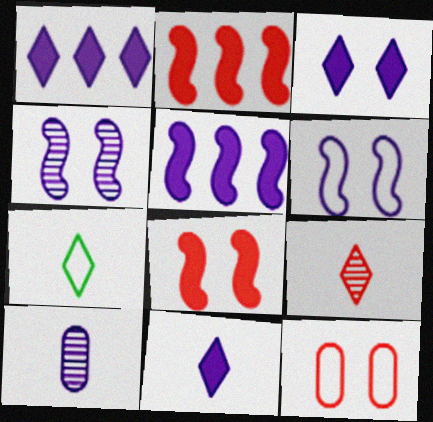[[1, 3, 11], 
[1, 6, 10], 
[2, 9, 12], 
[7, 9, 11]]